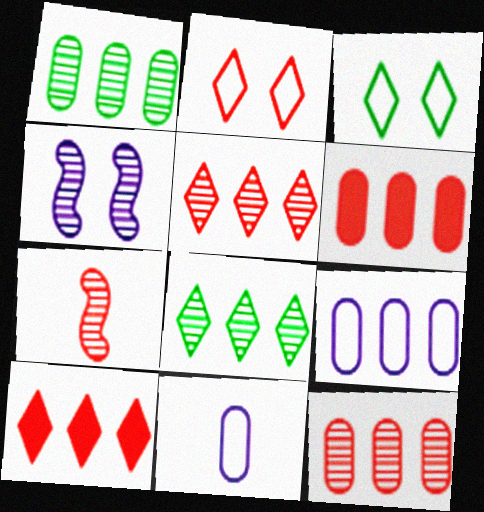[[1, 6, 9], 
[2, 6, 7]]